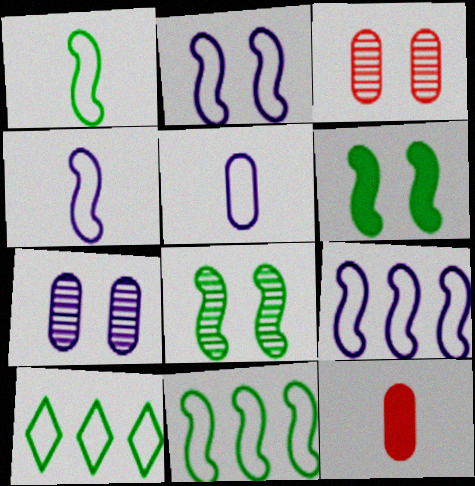[[2, 4, 9]]